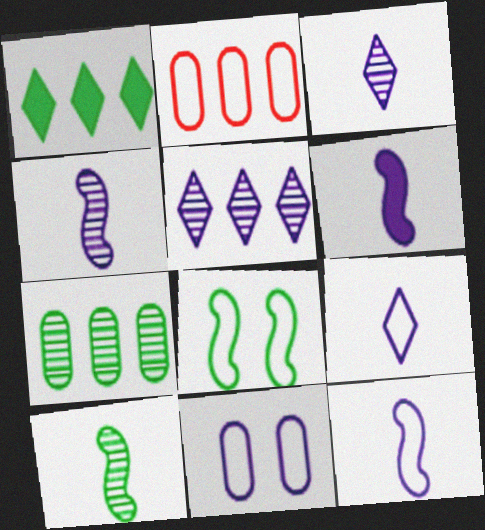[[2, 8, 9], 
[4, 6, 12], 
[5, 6, 11]]